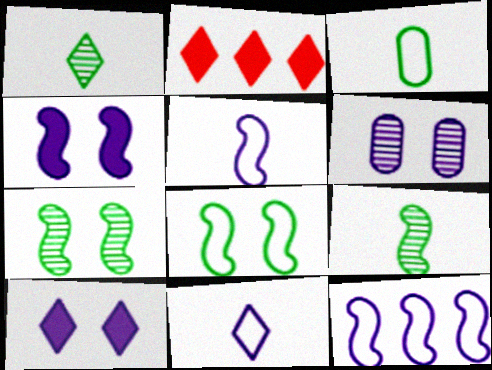[]